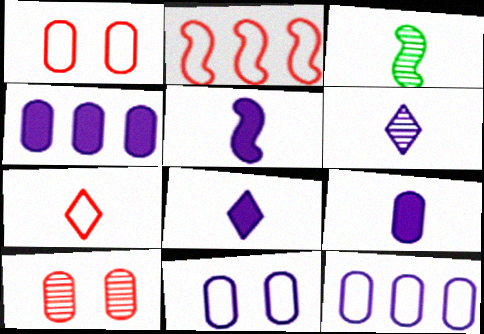[[1, 2, 7], 
[3, 7, 9], 
[5, 8, 9]]